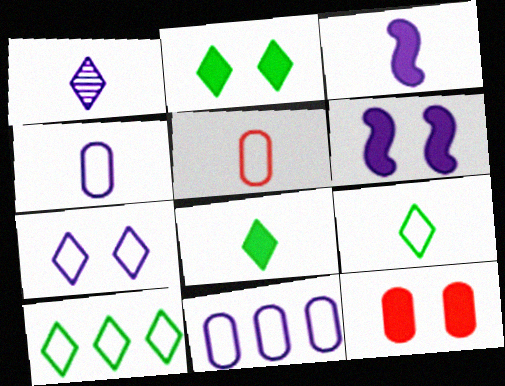[[1, 3, 4], 
[1, 6, 11], 
[2, 6, 12]]